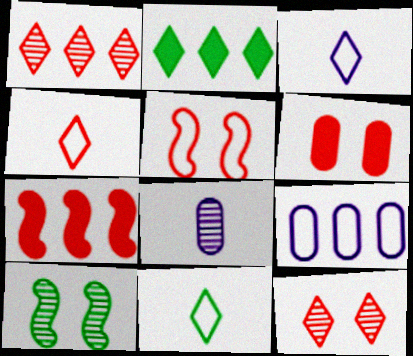[[1, 8, 10], 
[2, 3, 12], 
[2, 5, 8], 
[3, 4, 11], 
[5, 6, 12], 
[5, 9, 11]]